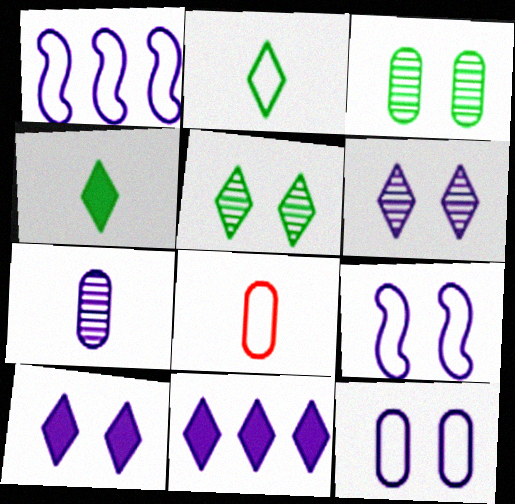[[1, 7, 10], 
[7, 9, 11]]